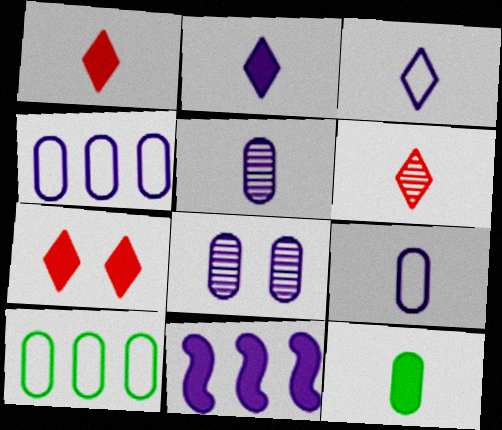[[3, 8, 11], 
[7, 11, 12]]